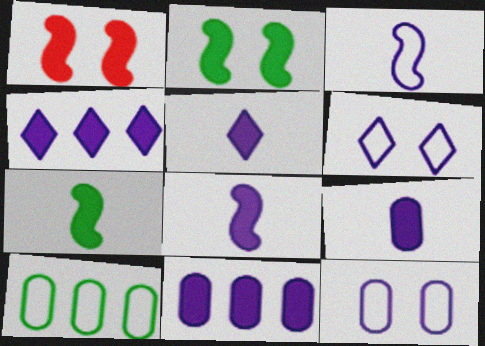[[5, 8, 9]]